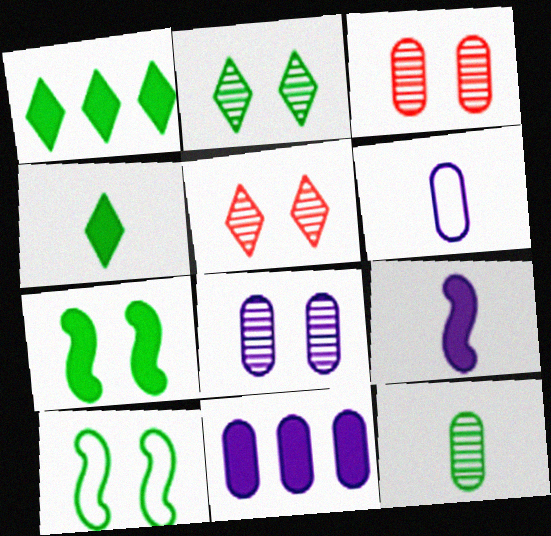[[1, 10, 12], 
[6, 8, 11]]